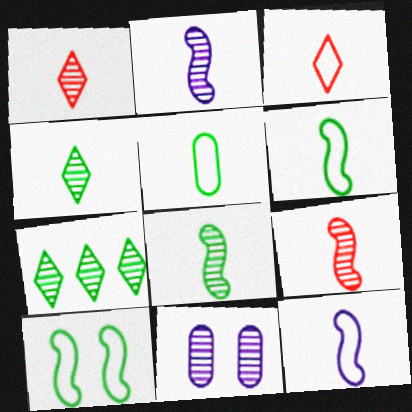[[2, 8, 9], 
[3, 5, 12], 
[7, 9, 11]]